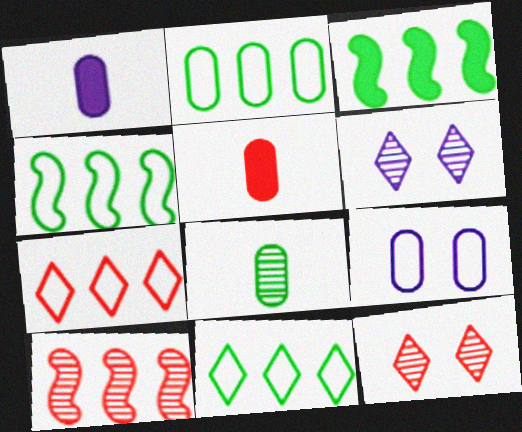[[1, 4, 12], 
[2, 4, 11], 
[4, 5, 6], 
[6, 8, 10]]